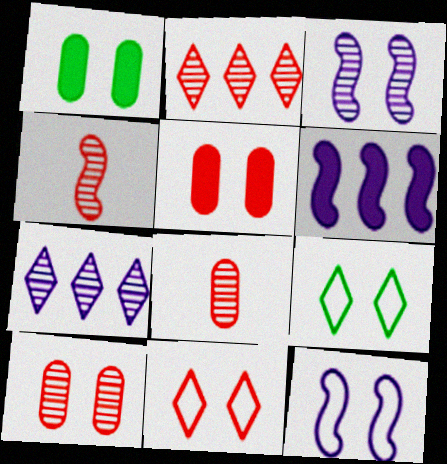[[1, 3, 11], 
[2, 4, 10], 
[3, 5, 9], 
[6, 8, 9]]